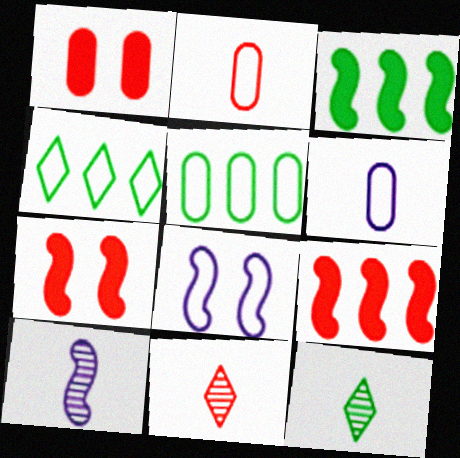[[1, 4, 10], 
[2, 4, 8]]